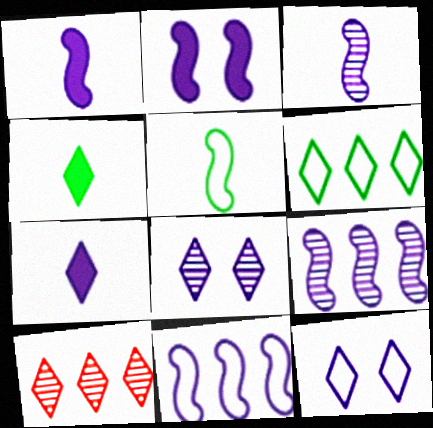[[2, 3, 11], 
[4, 10, 12]]